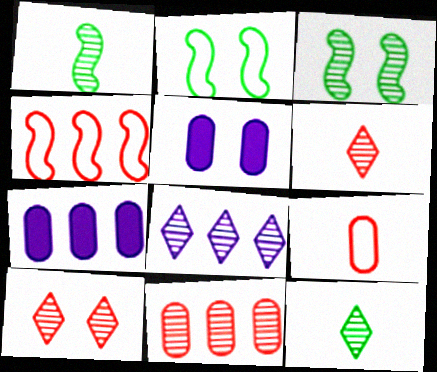[[2, 5, 10], 
[2, 6, 7], 
[4, 5, 12], 
[8, 10, 12]]